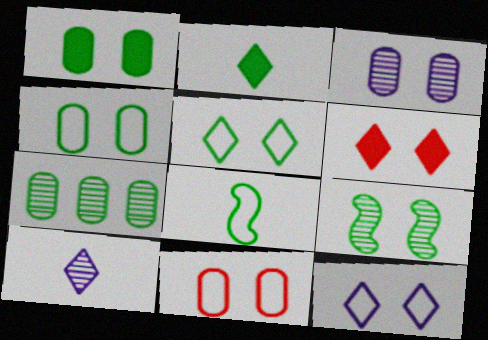[[1, 3, 11], 
[1, 5, 9]]